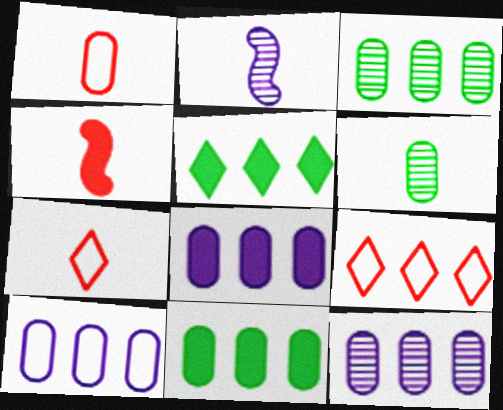[[8, 10, 12]]